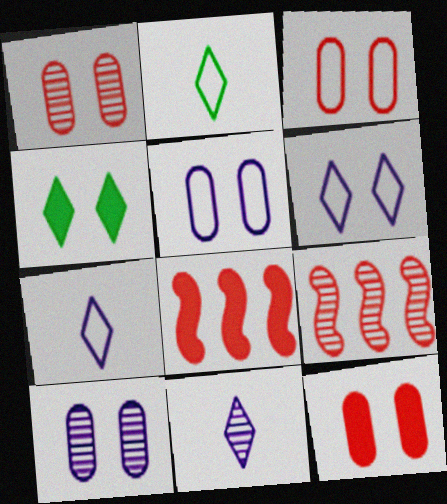[[1, 3, 12], 
[2, 8, 10]]